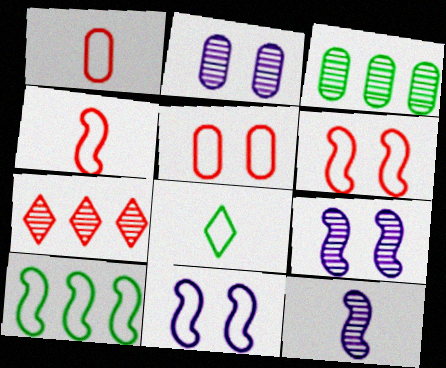[[4, 10, 11]]